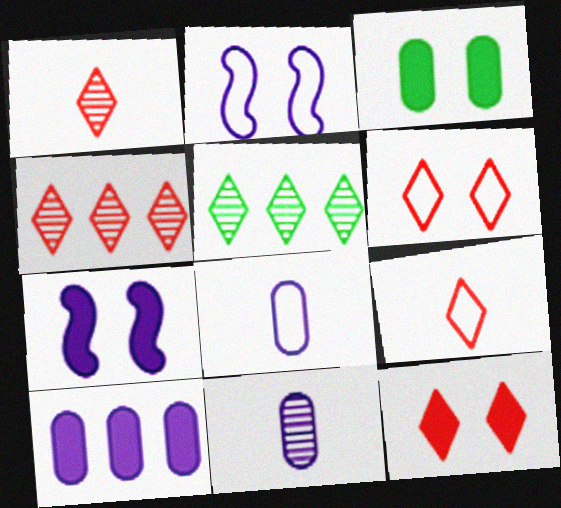[[3, 7, 12], 
[4, 9, 12]]